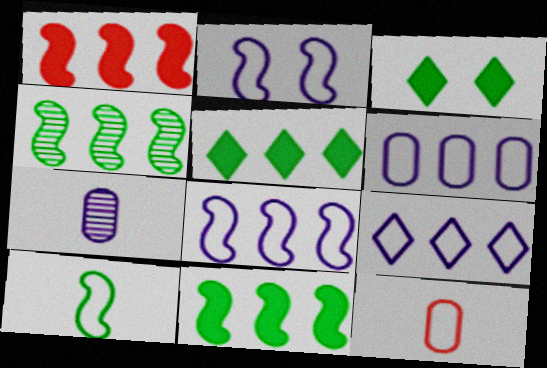[[1, 4, 8], 
[6, 8, 9]]